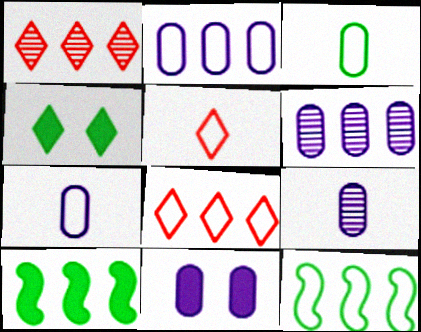[[1, 2, 10], 
[2, 8, 12], 
[2, 9, 11], 
[6, 7, 11], 
[6, 8, 10]]